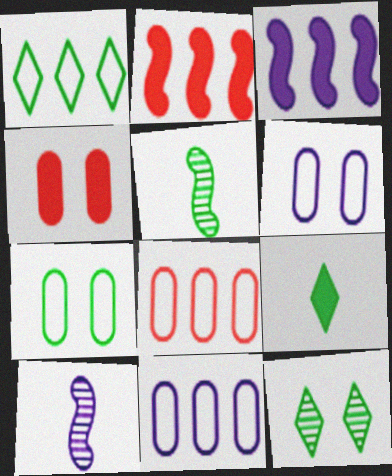[[1, 4, 10], 
[1, 9, 12], 
[3, 4, 9]]